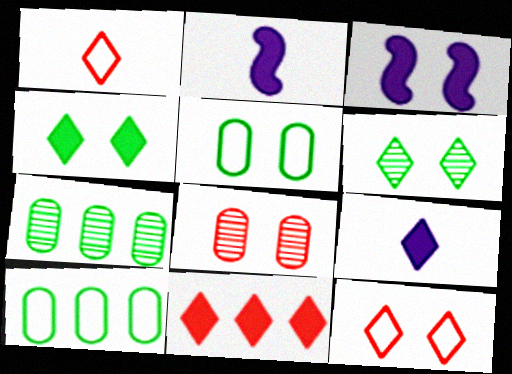[[1, 3, 7], 
[2, 7, 12], 
[4, 9, 11]]